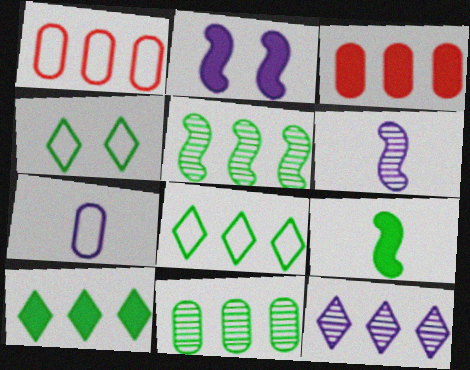[[2, 7, 12], 
[3, 4, 6], 
[4, 9, 11]]